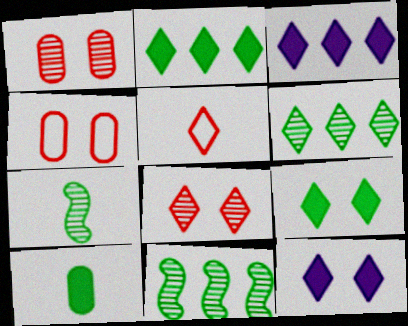[[3, 4, 7], 
[5, 6, 12]]